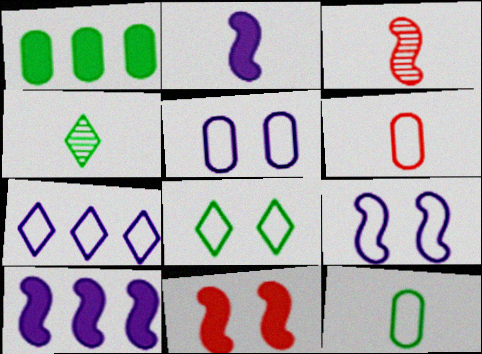[[2, 4, 6]]